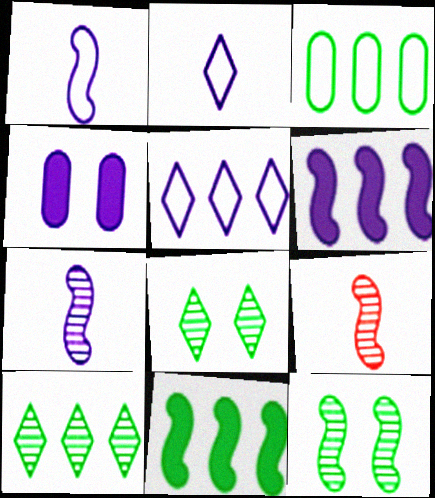[[3, 10, 11], 
[4, 5, 7]]